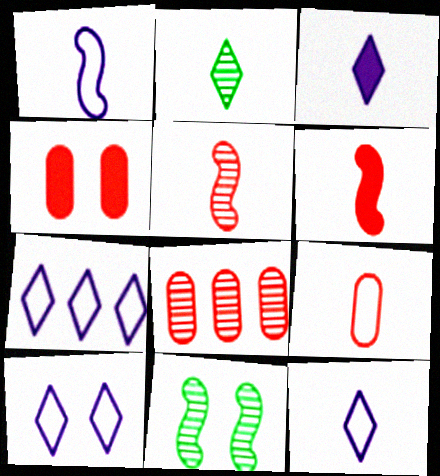[[4, 8, 9], 
[4, 10, 11], 
[7, 10, 12]]